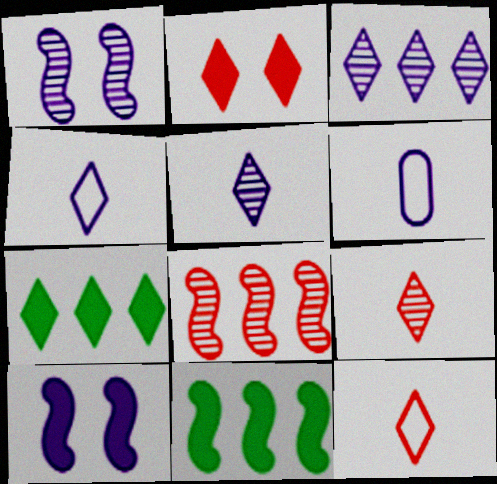[[3, 6, 10]]